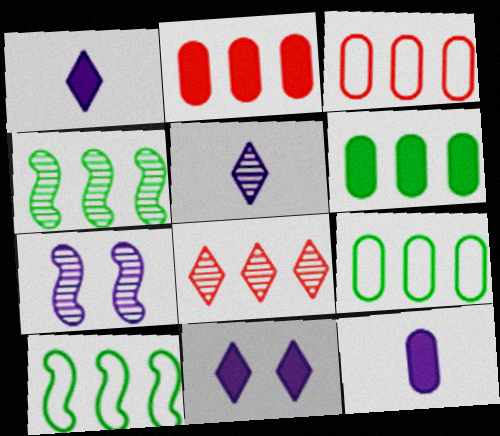[]